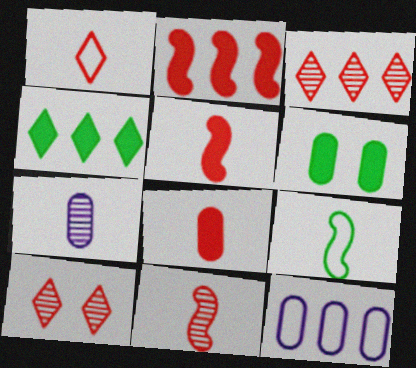[[1, 8, 11]]